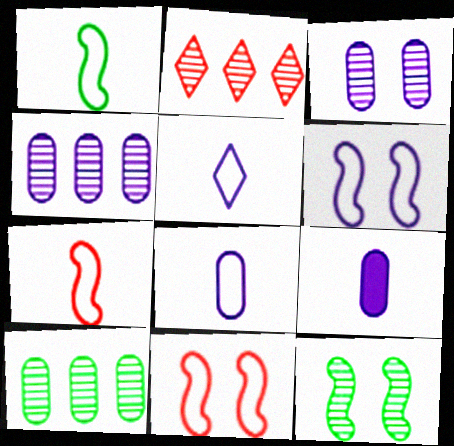[]